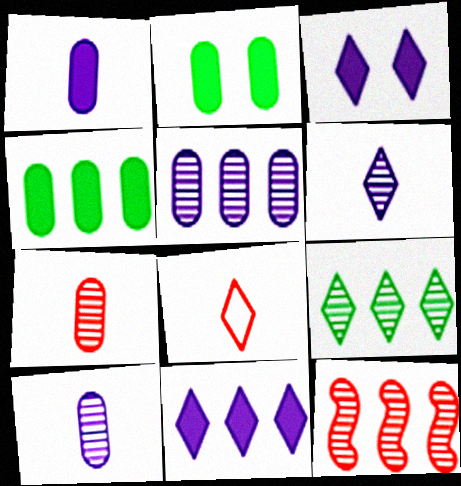[[3, 8, 9], 
[5, 9, 12]]